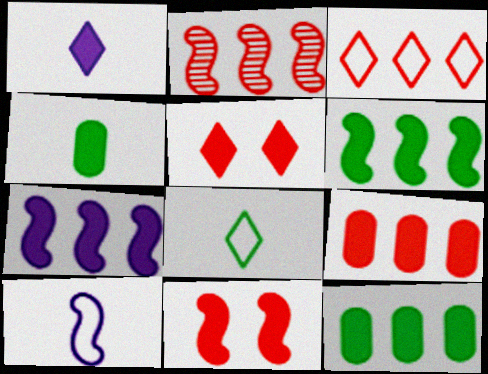[[1, 11, 12], 
[2, 3, 9], 
[4, 5, 7]]